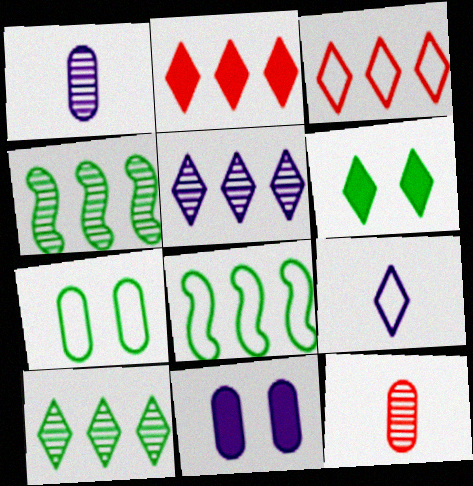[]